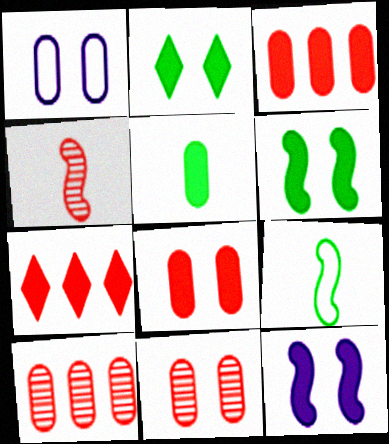[[1, 5, 10], 
[2, 8, 12], 
[5, 7, 12]]